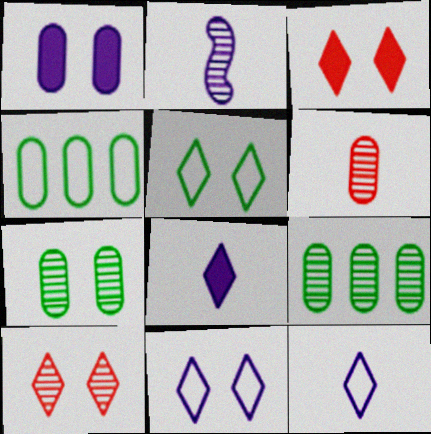[[1, 4, 6], 
[2, 3, 4], 
[2, 9, 10]]